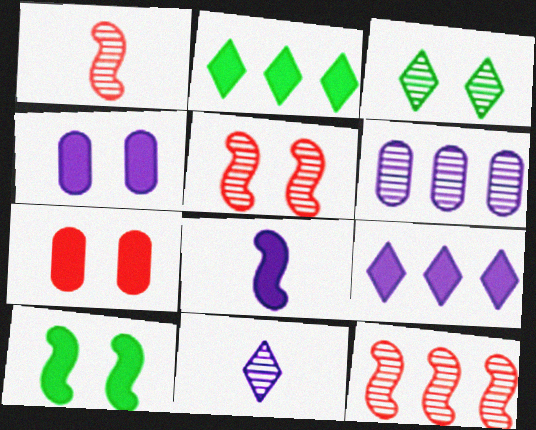[[1, 3, 6], 
[1, 5, 12], 
[2, 7, 8], 
[4, 8, 9]]